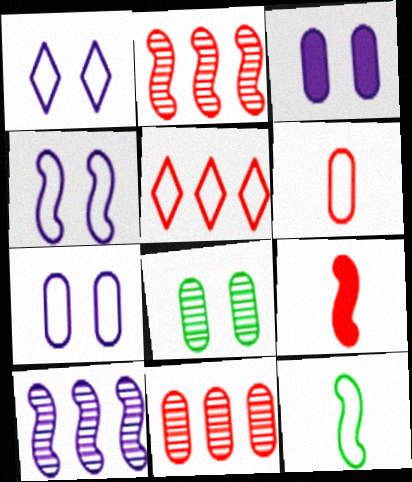[[1, 4, 7], 
[5, 7, 12]]